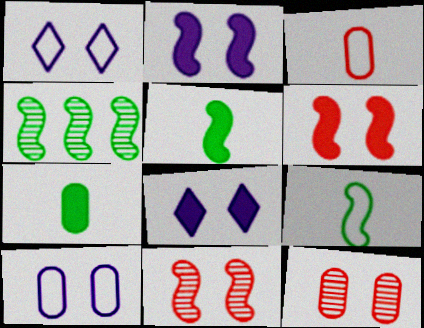[[3, 4, 8]]